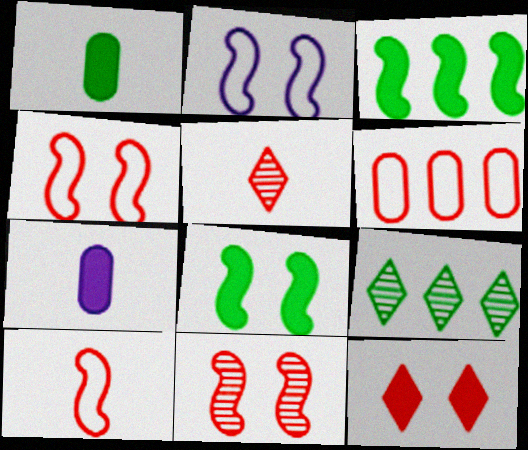[[2, 8, 11], 
[3, 7, 12], 
[4, 7, 9]]